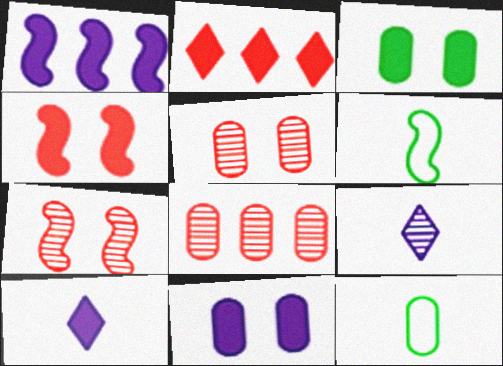[[1, 6, 7], 
[1, 10, 11], 
[8, 11, 12]]